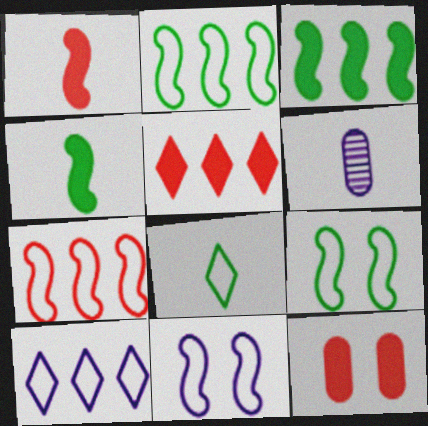[[1, 5, 12], 
[1, 6, 8], 
[5, 6, 9]]